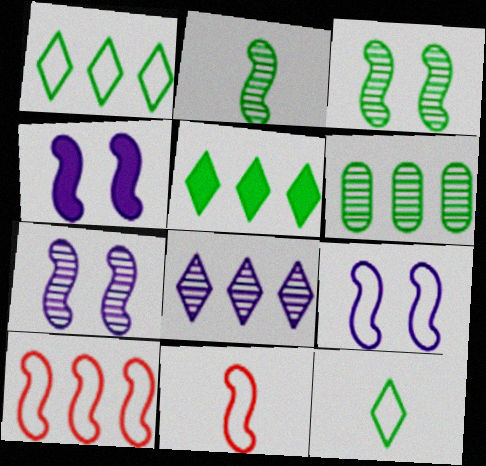[[2, 4, 10], 
[4, 7, 9]]